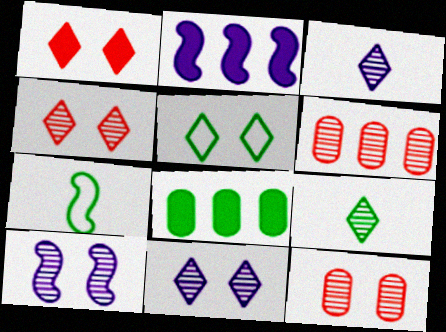[[1, 5, 11], 
[6, 9, 10]]